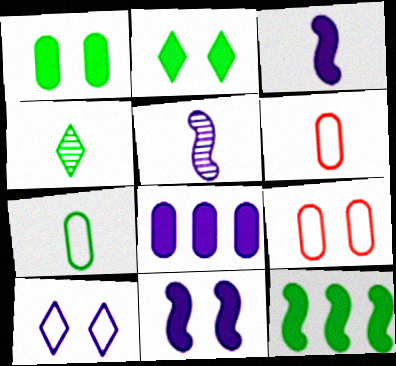[[3, 4, 6], 
[5, 8, 10]]